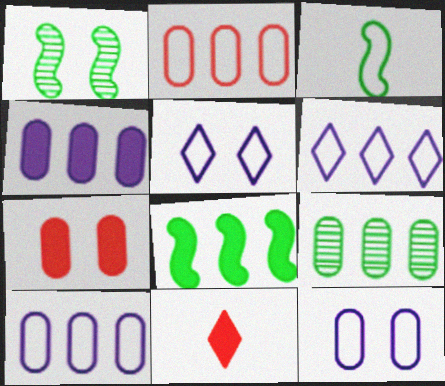[[1, 3, 8], 
[1, 5, 7], 
[1, 10, 11], 
[2, 3, 5], 
[2, 4, 9]]